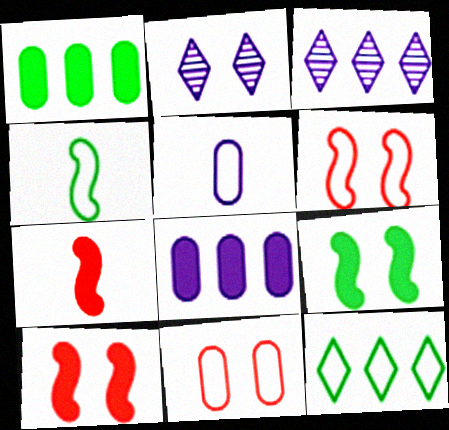[[2, 9, 11], 
[5, 6, 12]]